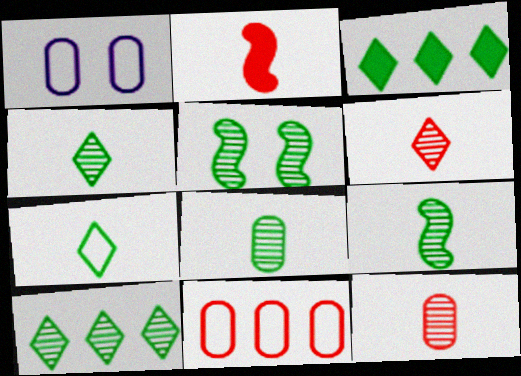[[1, 2, 10], 
[4, 8, 9], 
[5, 8, 10]]